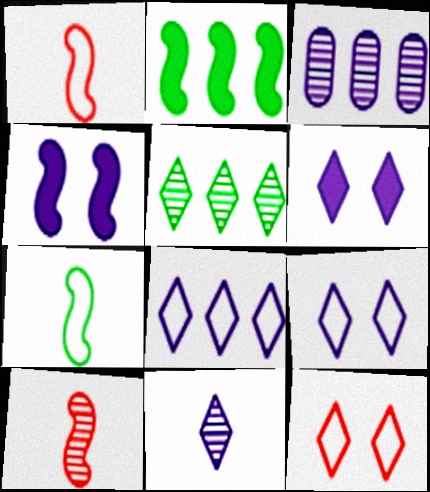[[6, 8, 11]]